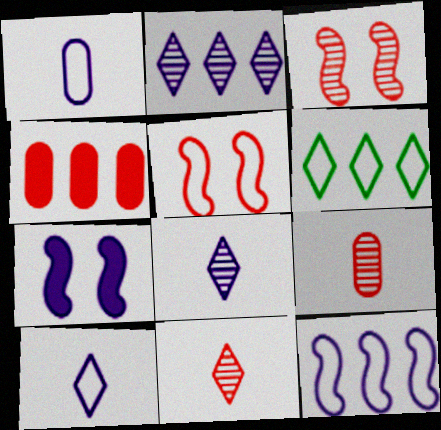[[1, 2, 7], 
[1, 5, 6], 
[4, 5, 11], 
[6, 7, 9]]